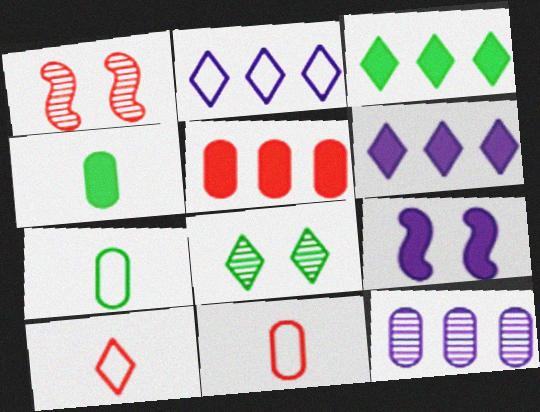[[1, 2, 4], 
[1, 5, 10], 
[1, 6, 7], 
[6, 8, 10]]